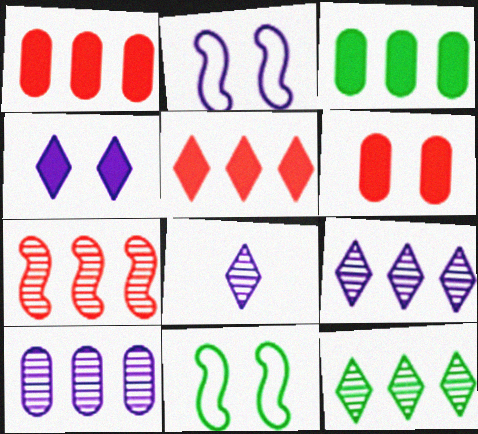[[1, 8, 11], 
[7, 10, 12]]